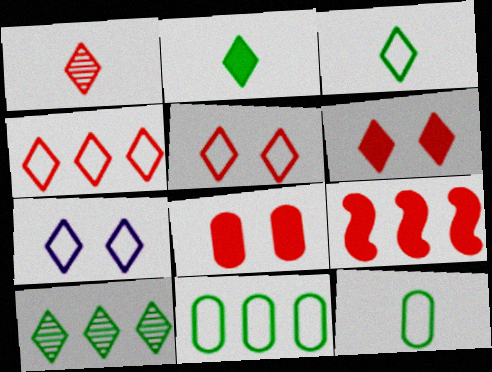[[1, 4, 6], 
[3, 4, 7]]